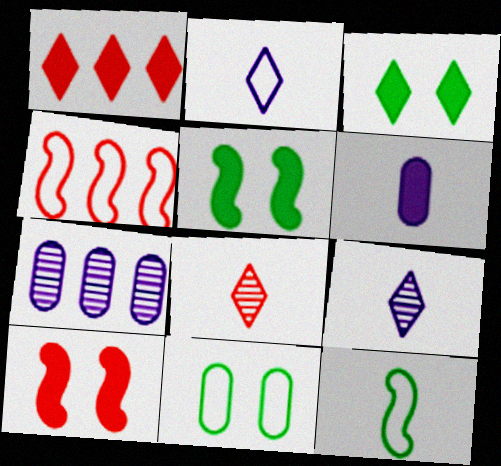[[1, 5, 6], 
[2, 4, 11], 
[6, 8, 12]]